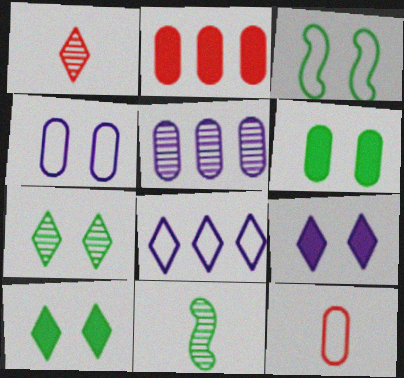[[1, 8, 10], 
[3, 6, 7], 
[3, 8, 12], 
[5, 6, 12]]